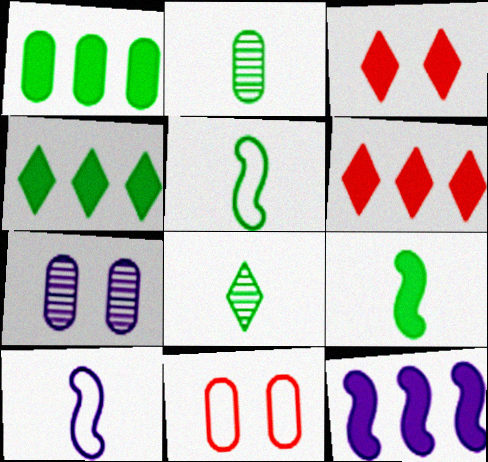[[1, 6, 12], 
[5, 6, 7], 
[8, 11, 12]]